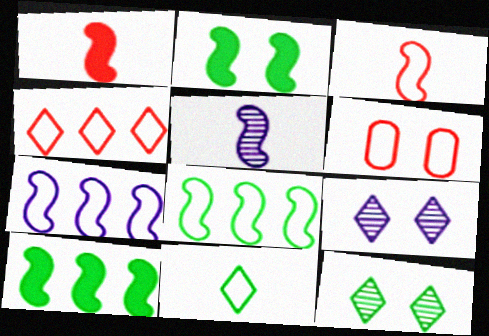[[2, 6, 9], 
[3, 4, 6], 
[6, 7, 11]]